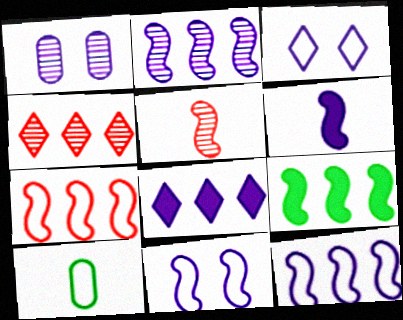[[2, 6, 11], 
[2, 7, 9], 
[3, 7, 10], 
[5, 9, 11]]